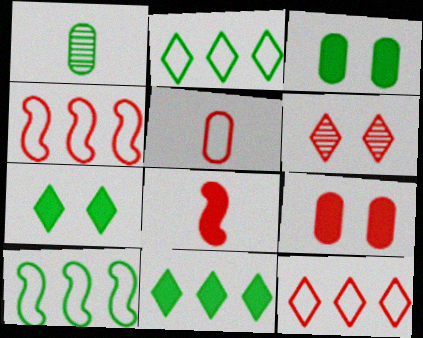[[1, 7, 10]]